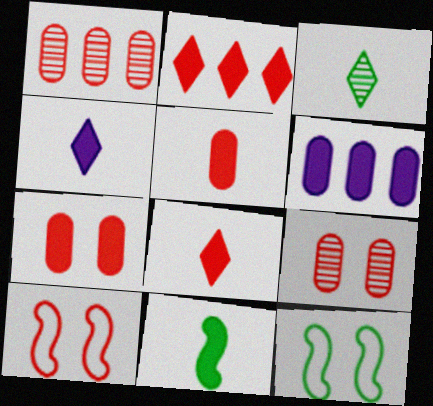[[1, 4, 12], 
[1, 8, 10], 
[3, 6, 10], 
[4, 5, 11]]